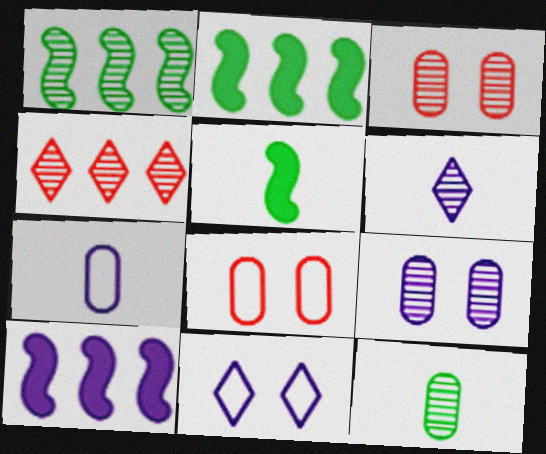[[1, 3, 6], 
[2, 6, 8]]